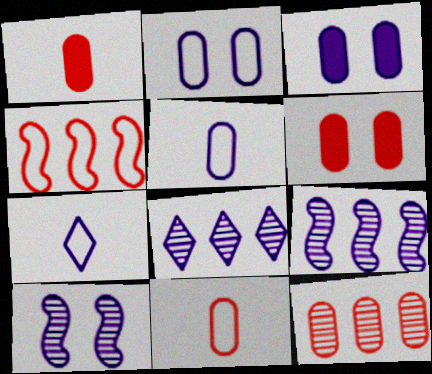[[3, 7, 9], 
[6, 11, 12]]